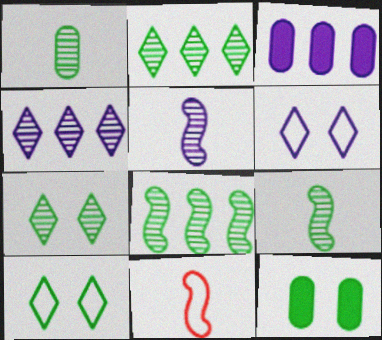[[1, 7, 8], 
[3, 5, 6], 
[3, 7, 11], 
[4, 11, 12]]